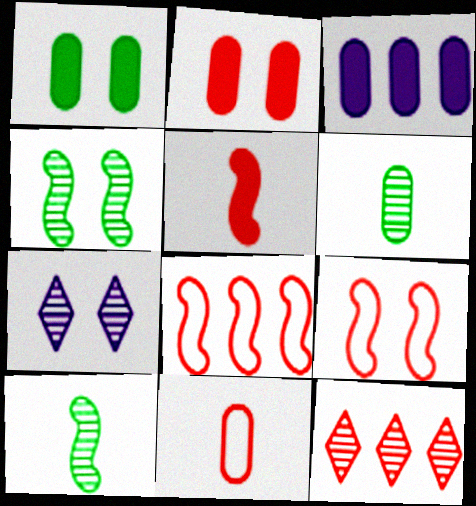[[1, 7, 9]]